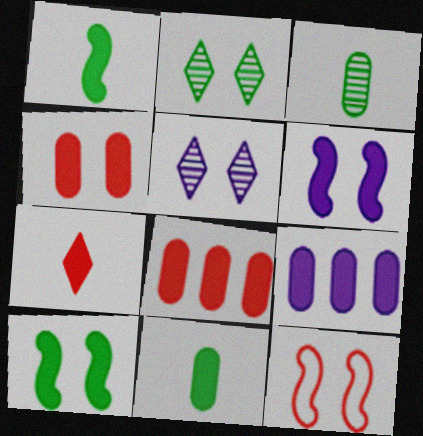[[4, 9, 11], 
[7, 9, 10]]